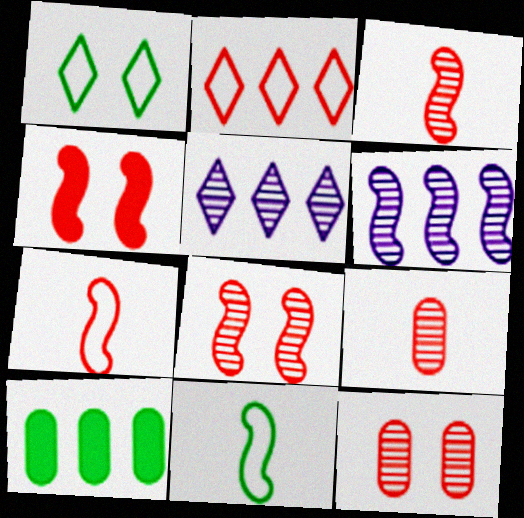[[2, 4, 9], 
[2, 6, 10], 
[4, 6, 11]]